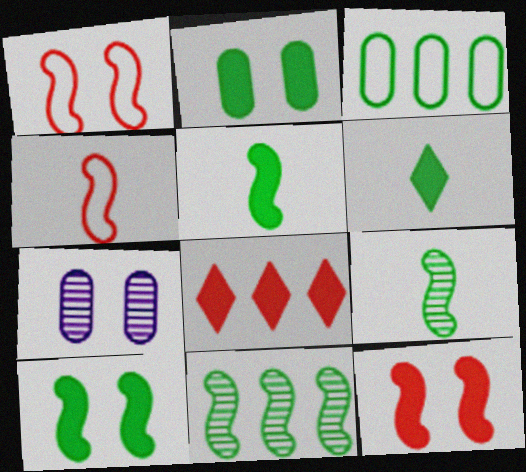[]